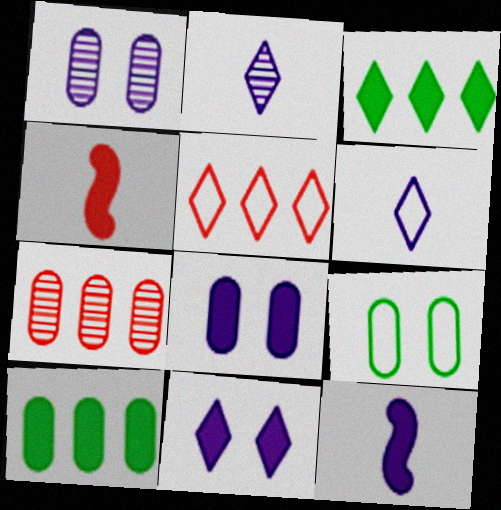[[3, 4, 8], 
[4, 10, 11]]